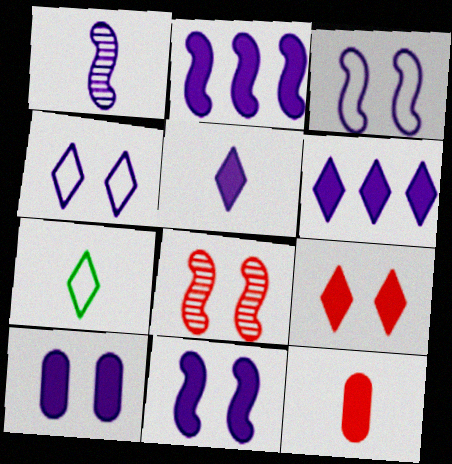[[1, 2, 3], 
[1, 7, 12], 
[2, 5, 10]]